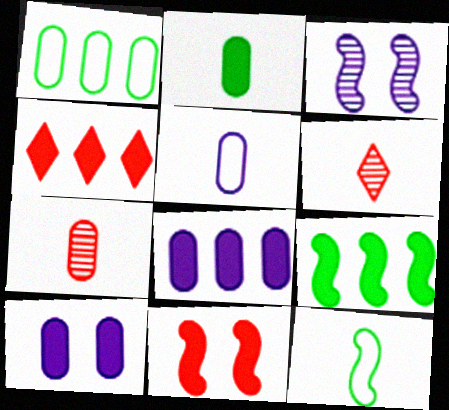[[1, 7, 10], 
[2, 5, 7], 
[4, 8, 9]]